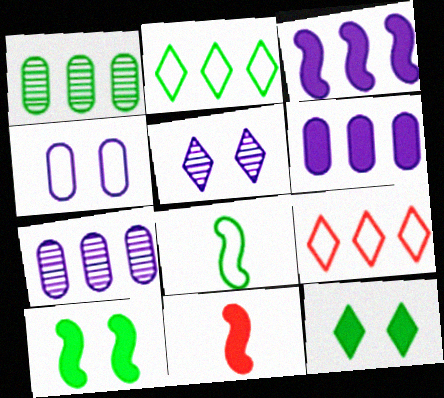[[1, 3, 9], 
[1, 8, 12], 
[3, 10, 11], 
[4, 8, 9], 
[6, 11, 12]]